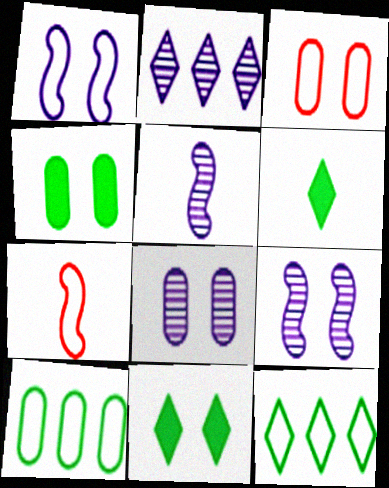[[2, 4, 7], 
[2, 5, 8], 
[3, 4, 8], 
[3, 9, 11]]